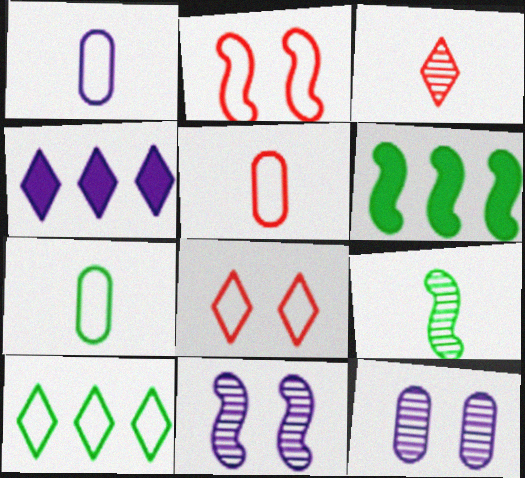[[1, 2, 10], 
[1, 4, 11], 
[1, 5, 7]]